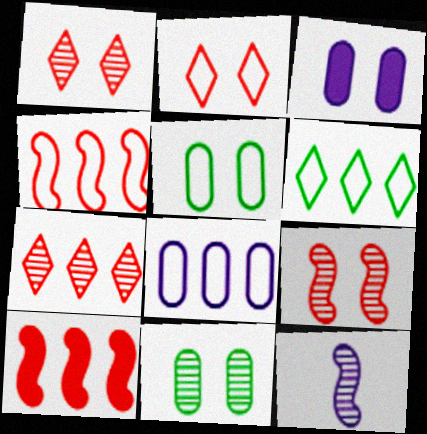[[4, 6, 8], 
[7, 11, 12]]